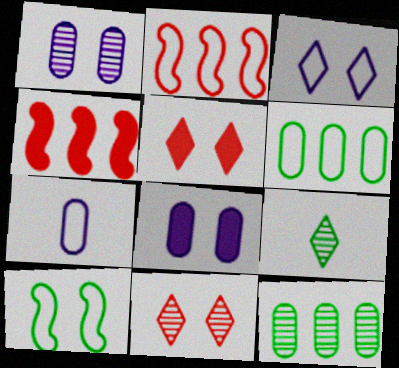[[1, 5, 10], 
[2, 8, 9], 
[8, 10, 11]]